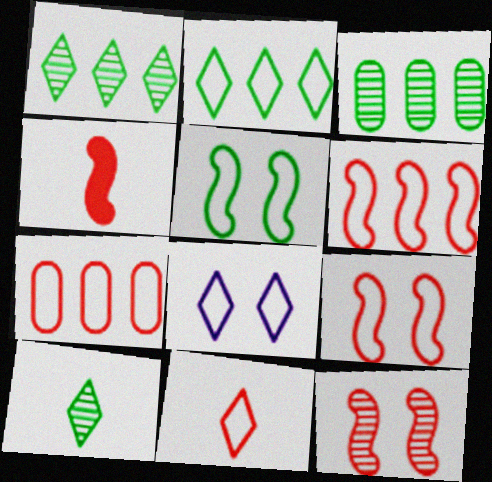[[2, 8, 11], 
[3, 4, 8], 
[4, 6, 12], 
[7, 9, 11]]